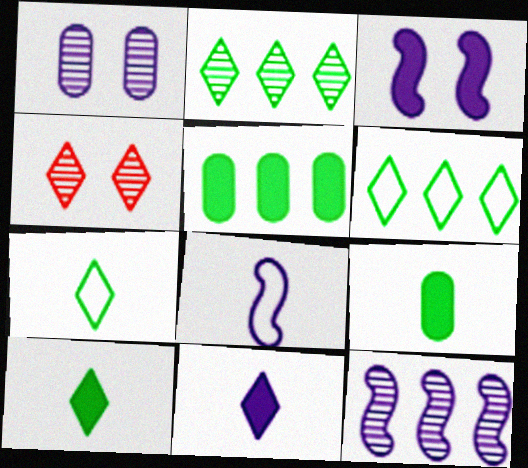[[3, 8, 12], 
[4, 5, 8], 
[4, 6, 11]]